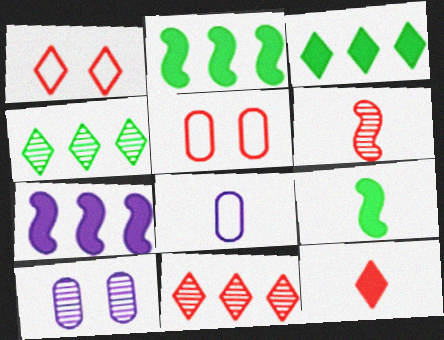[[1, 11, 12], 
[4, 6, 10]]